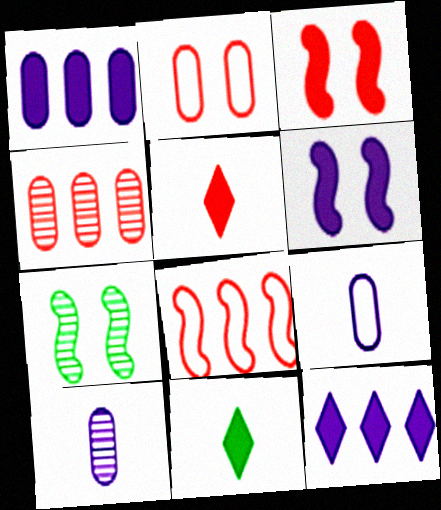[[1, 3, 11]]